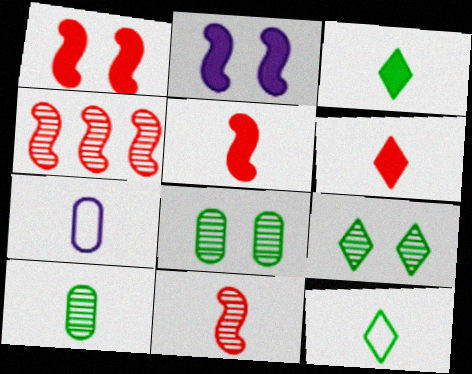[[3, 7, 11]]